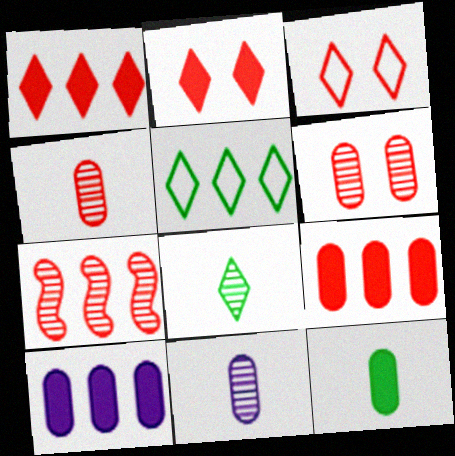[[5, 7, 10]]